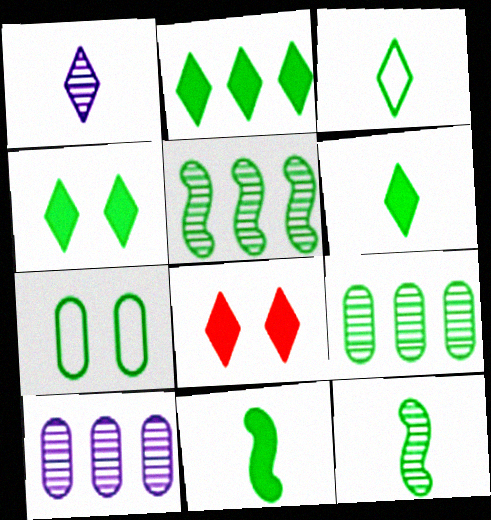[[2, 4, 6], 
[2, 7, 12], 
[5, 6, 7]]